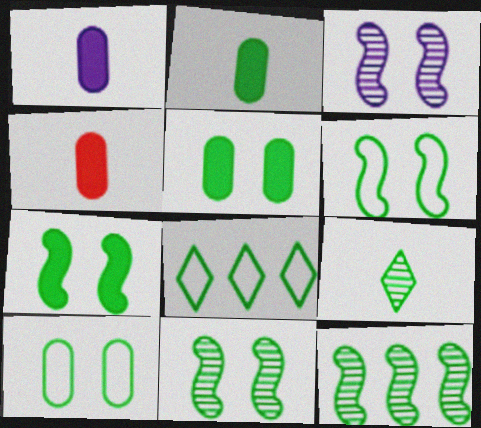[[1, 2, 4], 
[2, 8, 11], 
[3, 4, 8], 
[6, 7, 11]]